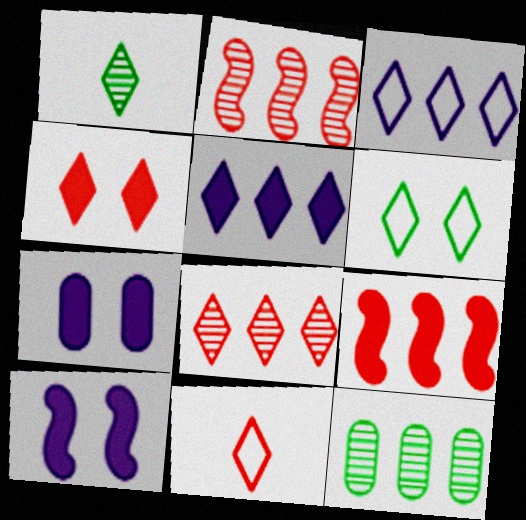[[1, 3, 4], 
[3, 6, 11], 
[3, 9, 12], 
[4, 8, 11], 
[10, 11, 12]]